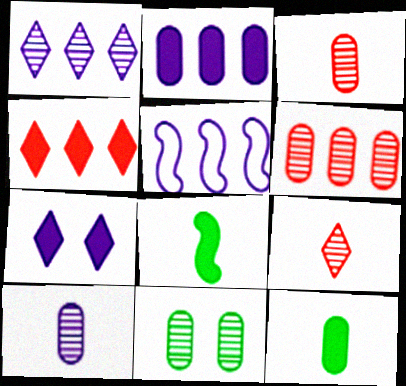[[1, 2, 5], 
[5, 7, 10], 
[6, 10, 11]]